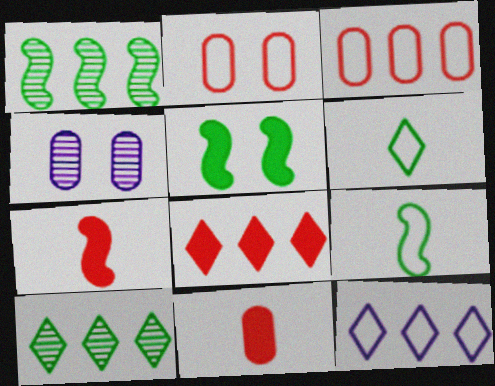[[1, 5, 9], 
[2, 9, 12], 
[4, 8, 9], 
[8, 10, 12]]